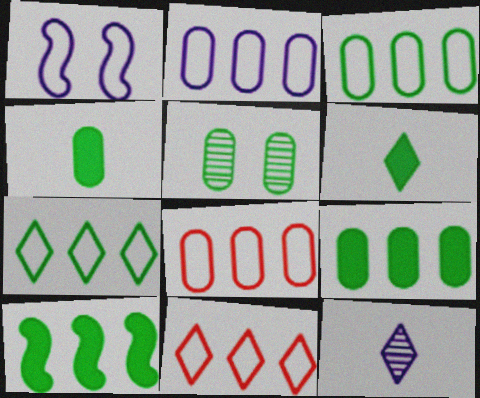[[2, 3, 8], 
[3, 4, 5]]